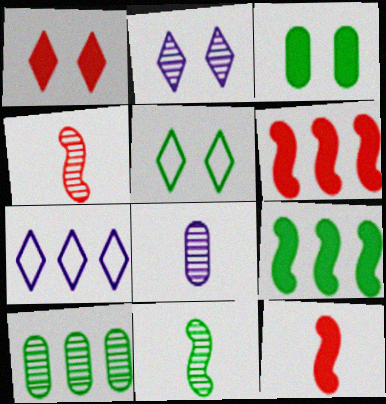[[1, 2, 5], 
[2, 4, 10], 
[3, 4, 7], 
[5, 6, 8], 
[6, 7, 10]]